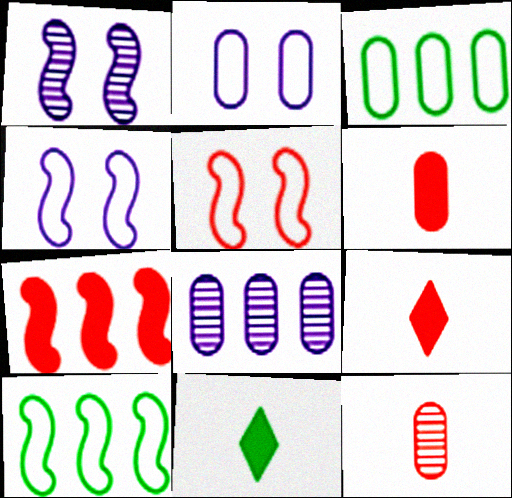[[1, 3, 9], 
[5, 8, 11]]